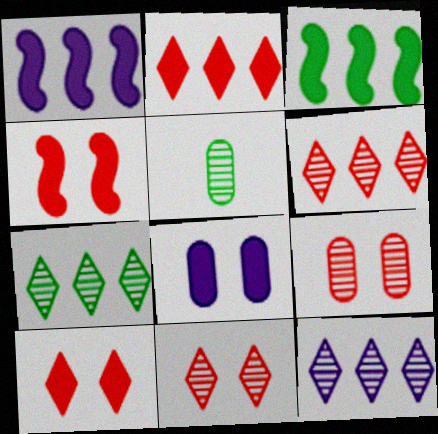[[6, 7, 12]]